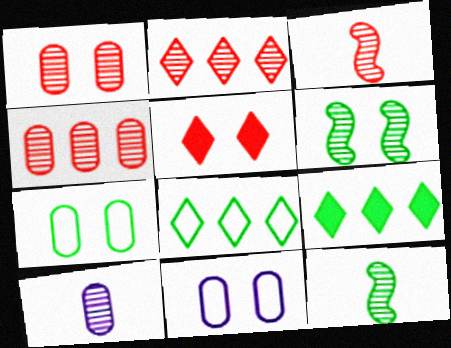[[1, 2, 3], 
[2, 6, 10], 
[3, 9, 11], 
[5, 6, 11], 
[7, 9, 12]]